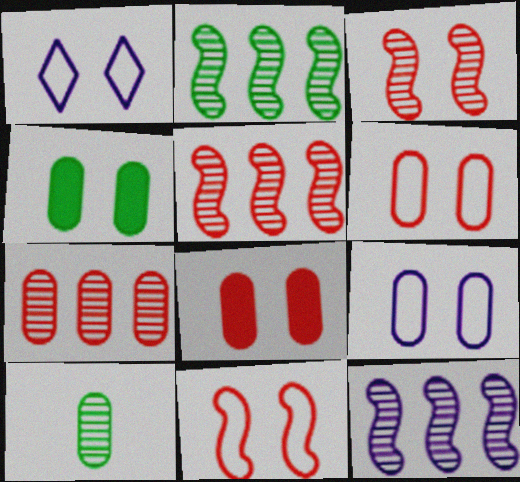[[1, 3, 4], 
[2, 5, 12]]